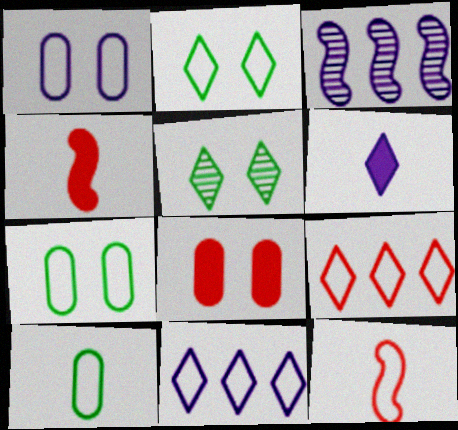[[1, 3, 6], 
[5, 6, 9], 
[7, 11, 12]]